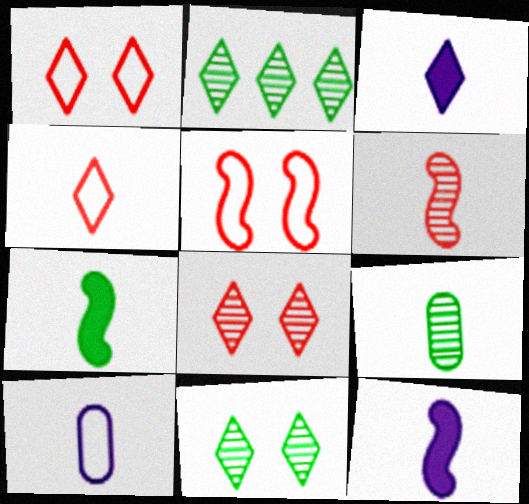[[1, 2, 3], 
[4, 9, 12]]